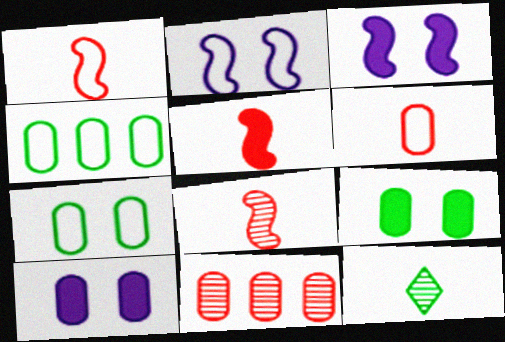[[1, 5, 8]]